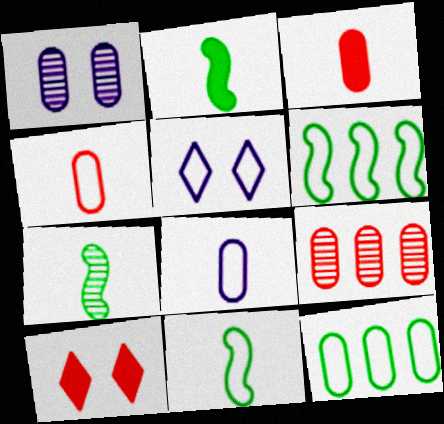[[1, 3, 12], 
[2, 5, 9], 
[2, 7, 11], 
[4, 5, 6]]